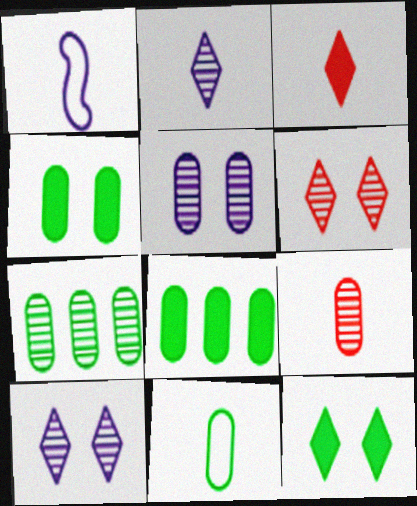[[1, 6, 8], 
[4, 7, 11], 
[5, 7, 9]]